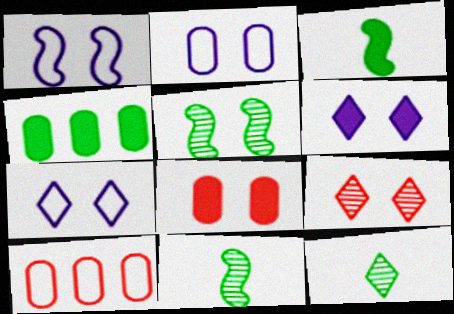[[1, 2, 7], 
[5, 7, 8], 
[6, 10, 11]]